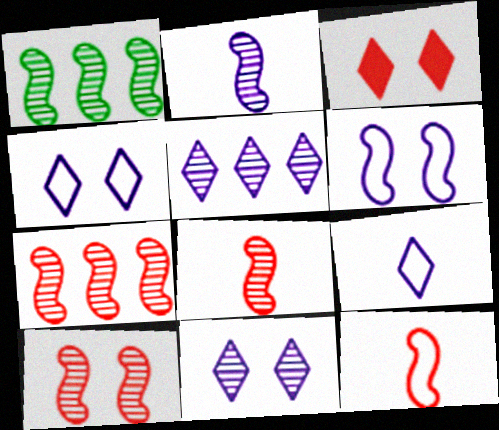[[1, 2, 10], 
[7, 8, 10]]